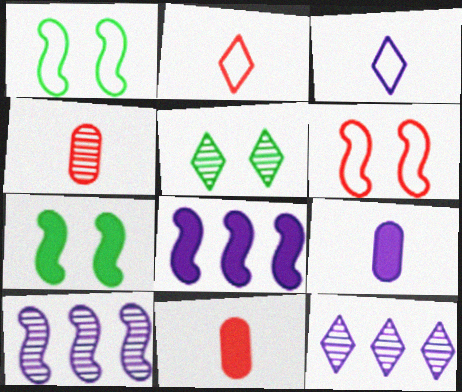[[1, 11, 12], 
[4, 5, 10]]